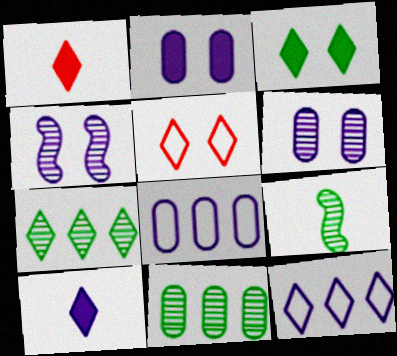[[4, 8, 10], 
[5, 7, 10]]